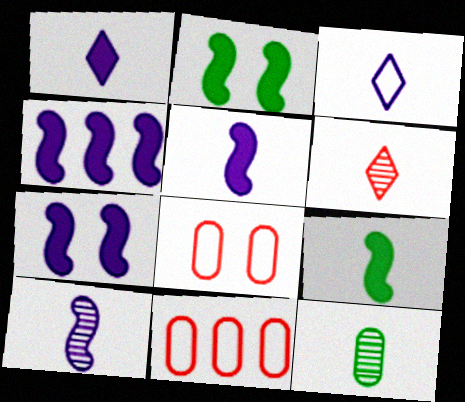[[4, 5, 7], 
[6, 10, 12]]